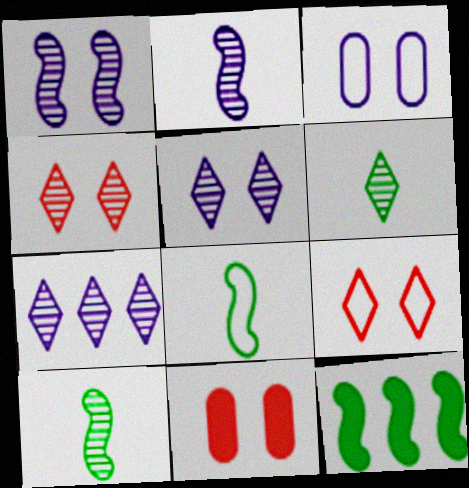[[4, 6, 7], 
[7, 8, 11]]